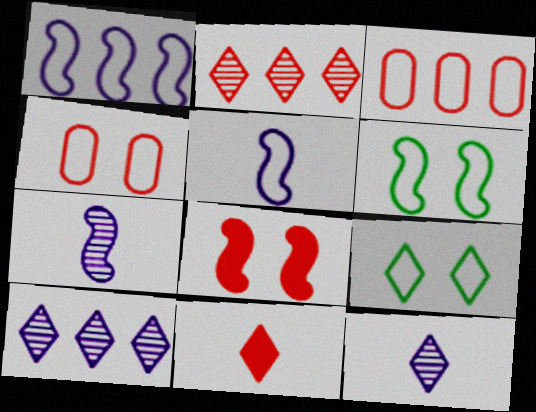[[3, 5, 9], 
[9, 10, 11]]